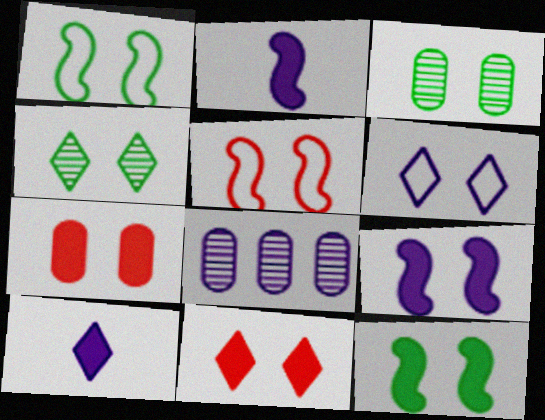[[2, 6, 8], 
[4, 6, 11]]